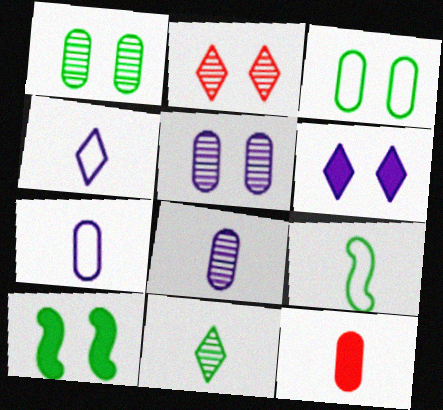[]